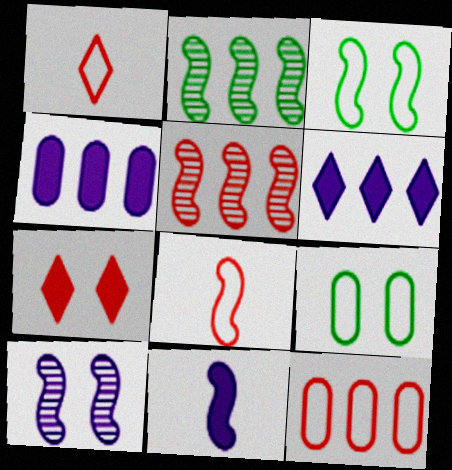[[2, 6, 12], 
[3, 5, 11], 
[7, 9, 10]]